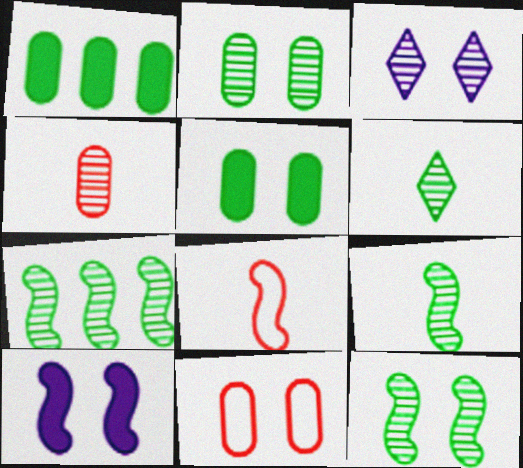[[1, 3, 8], 
[2, 6, 7], 
[3, 4, 7], 
[7, 8, 10], 
[7, 9, 12]]